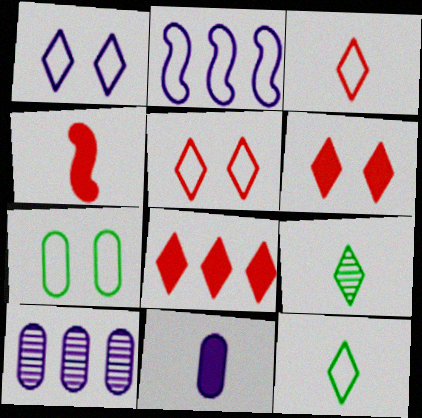[[1, 8, 9], 
[2, 3, 7]]